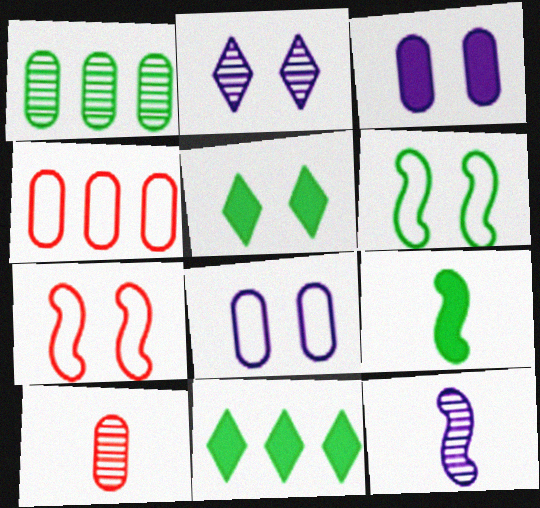[[2, 4, 9], 
[4, 5, 12]]